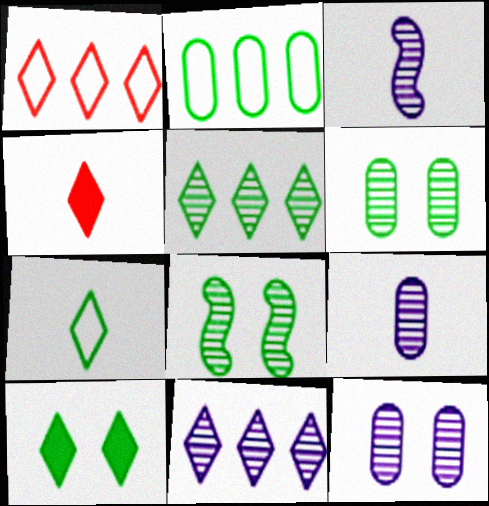[[3, 11, 12], 
[5, 7, 10]]